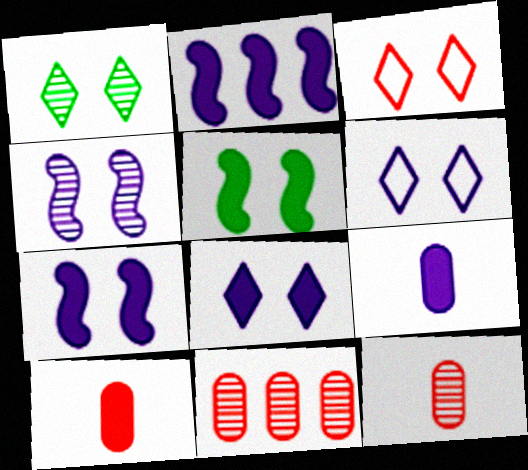[[1, 3, 8], 
[2, 8, 9]]